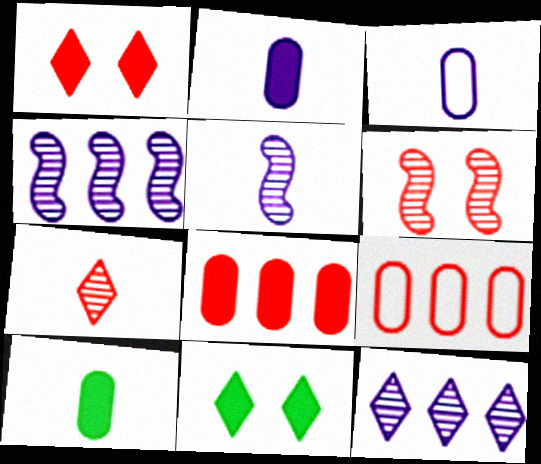[[5, 9, 11]]